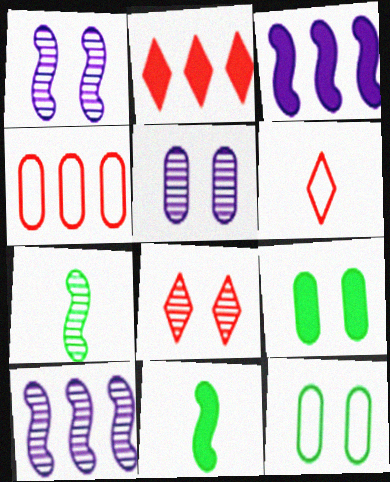[[2, 6, 8], 
[6, 9, 10]]